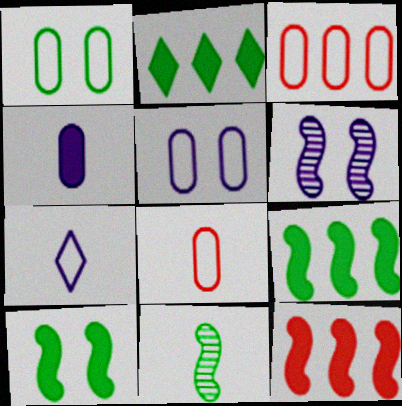[[1, 2, 11], 
[2, 6, 8]]